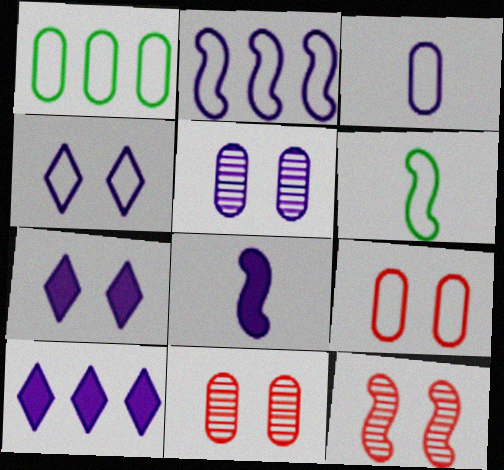[[1, 3, 9], 
[2, 3, 4], 
[6, 10, 11]]